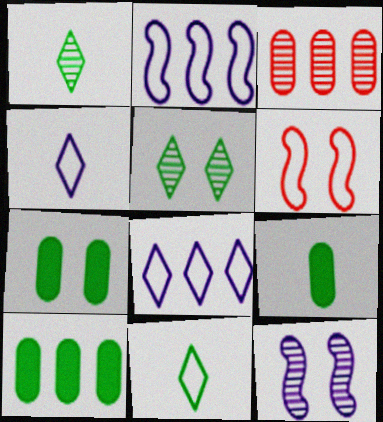[[1, 3, 12], 
[7, 9, 10]]